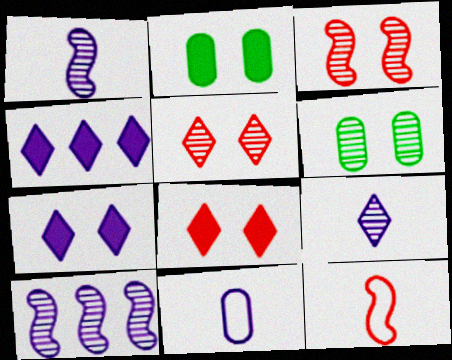[[4, 6, 12], 
[7, 10, 11]]